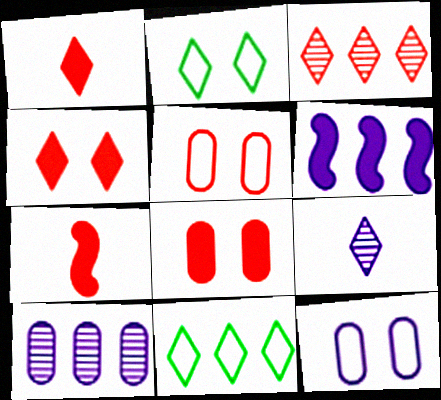[[2, 7, 10], 
[3, 5, 7], 
[4, 9, 11], 
[6, 9, 12]]